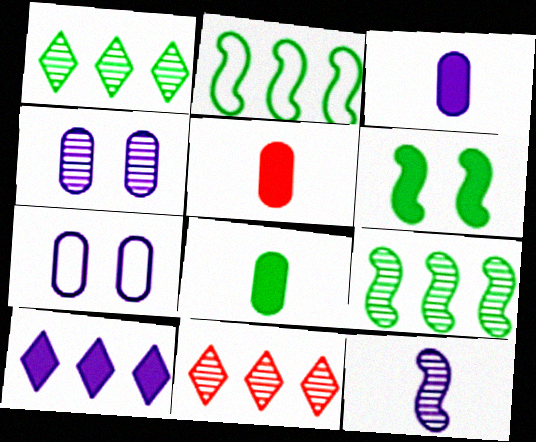[[3, 5, 8], 
[5, 6, 10], 
[7, 10, 12]]